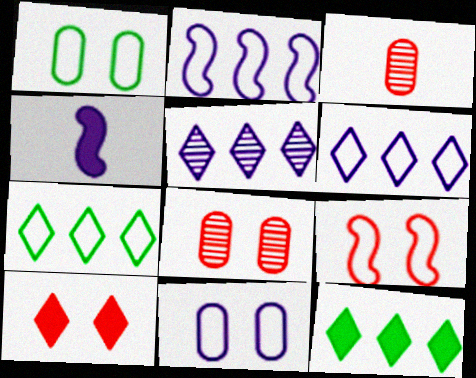[[4, 5, 11], 
[4, 7, 8], 
[8, 9, 10]]